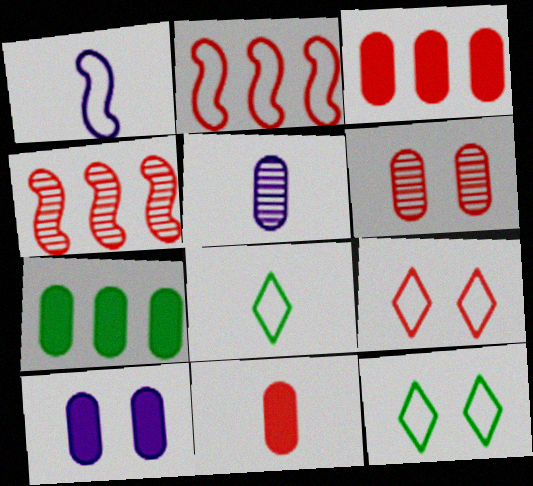[[4, 8, 10], 
[4, 9, 11], 
[7, 10, 11]]